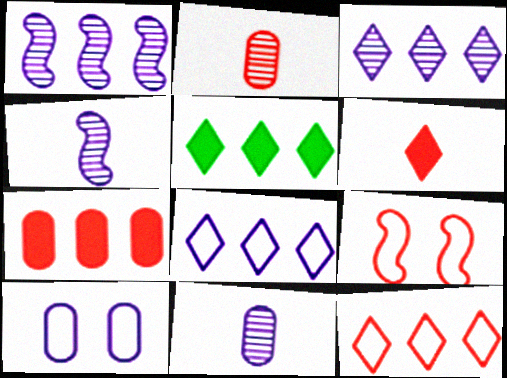[[3, 5, 12], 
[5, 9, 11]]